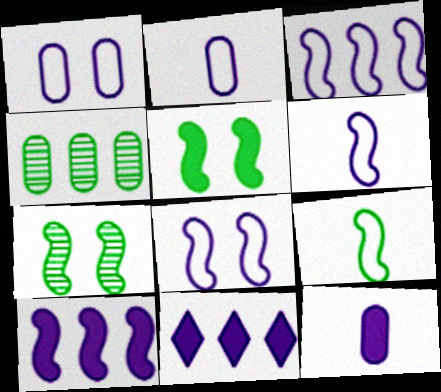[[3, 6, 8]]